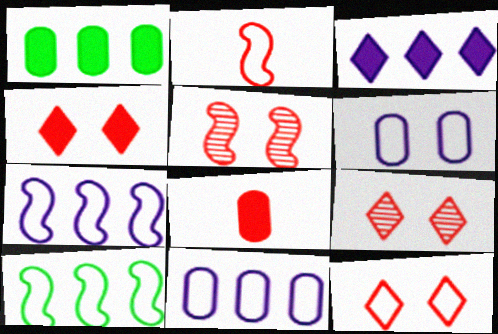[[4, 9, 12]]